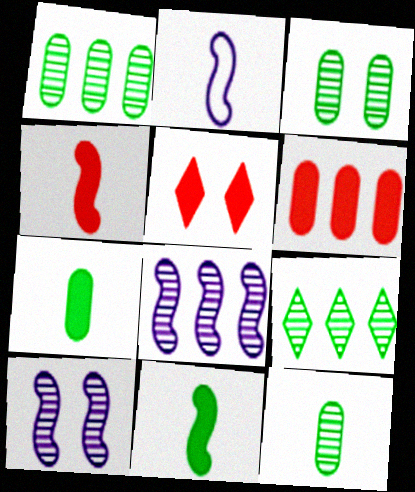[[1, 2, 5], 
[1, 3, 12], 
[4, 5, 6]]